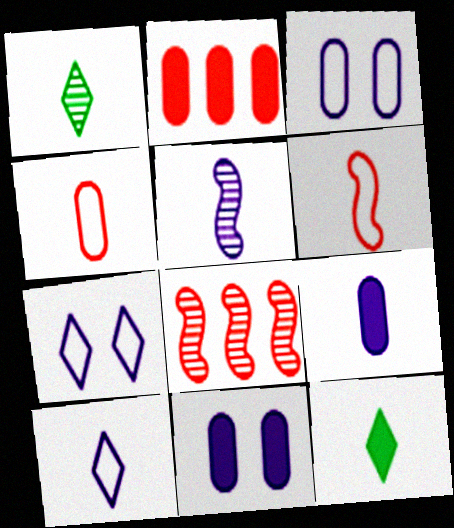[[1, 6, 9], 
[3, 8, 12], 
[4, 5, 12], 
[5, 9, 10]]